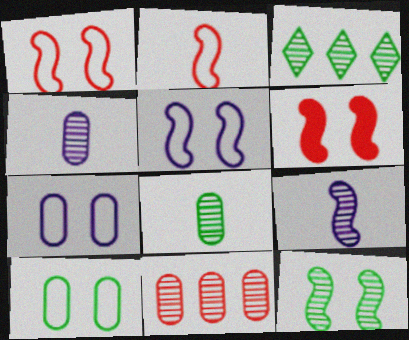[[3, 8, 12], 
[5, 6, 12]]